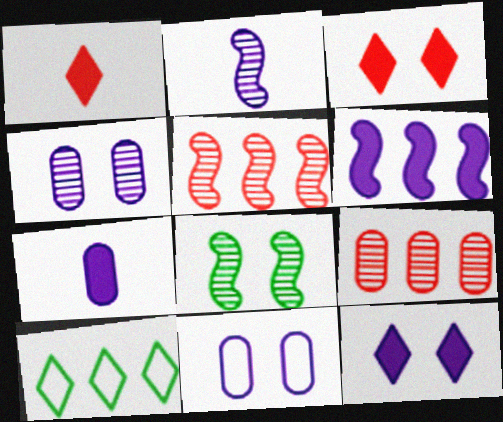[[2, 5, 8], 
[3, 8, 11], 
[6, 7, 12], 
[6, 9, 10]]